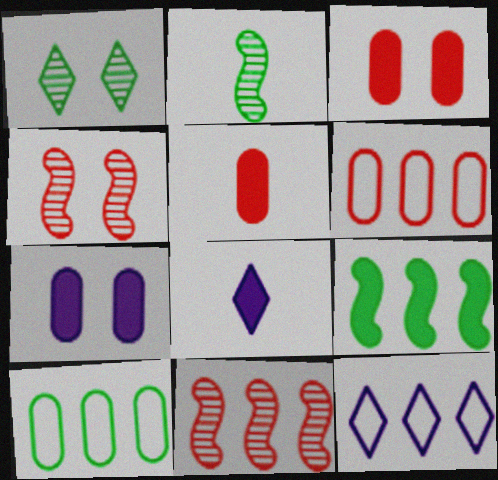[[2, 3, 12], 
[3, 8, 9], 
[4, 8, 10]]